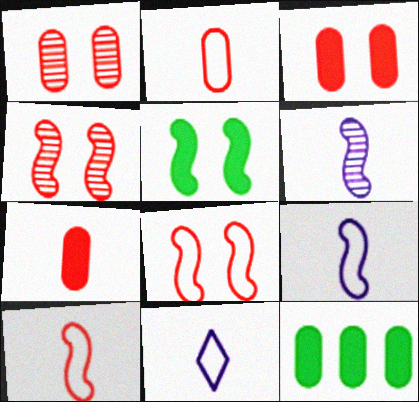[[4, 11, 12]]